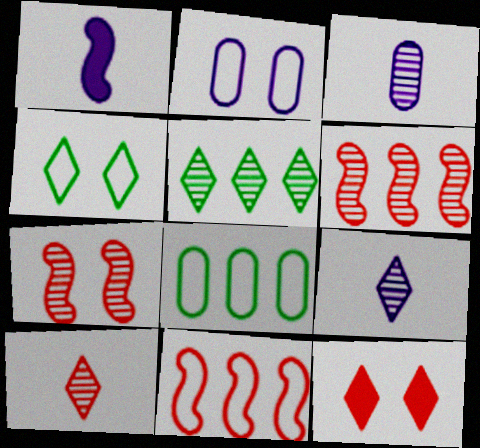[[3, 5, 7]]